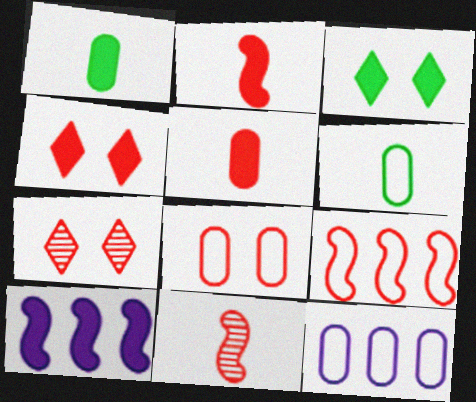[[1, 4, 10], 
[3, 5, 10], 
[3, 11, 12], 
[5, 7, 9], 
[6, 7, 10], 
[6, 8, 12]]